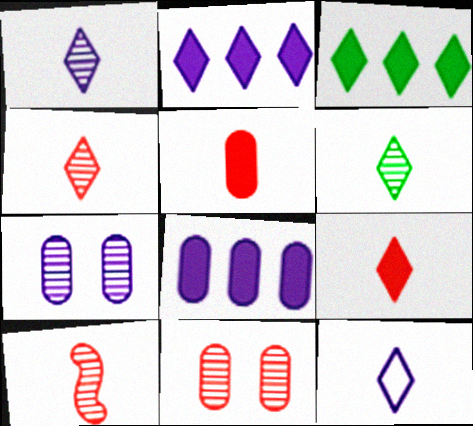[[1, 4, 6], 
[6, 9, 12]]